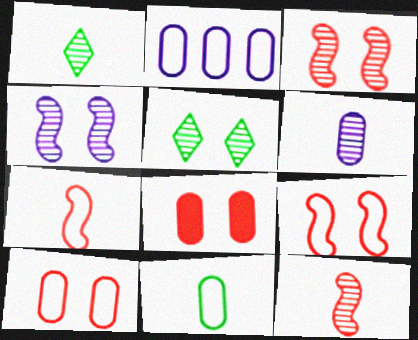[[1, 6, 12], 
[2, 10, 11]]